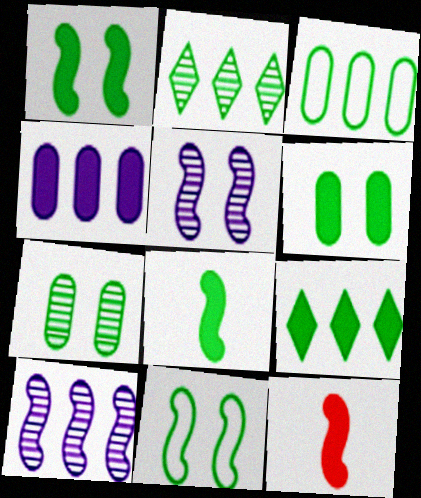[[6, 8, 9], 
[10, 11, 12]]